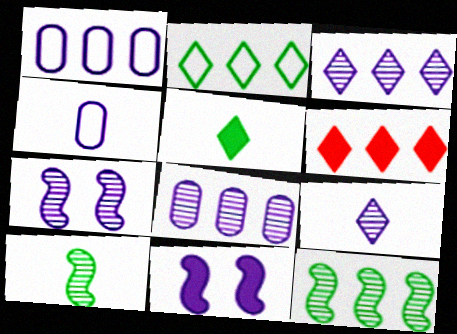[[1, 6, 12], 
[1, 9, 11], 
[2, 3, 6], 
[3, 4, 11], 
[7, 8, 9]]